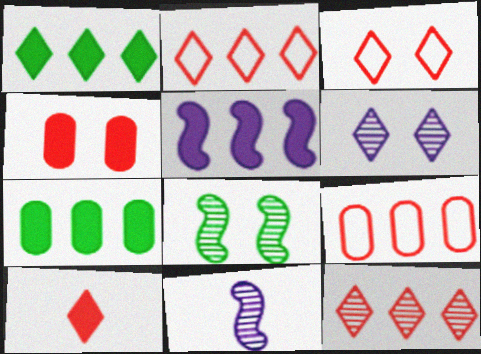[[3, 7, 11], 
[3, 10, 12]]